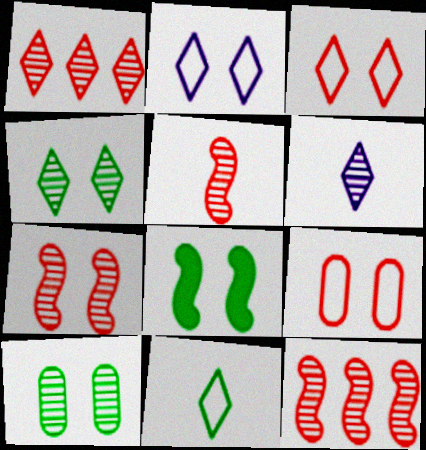[[1, 4, 6], 
[5, 7, 12], 
[6, 10, 12]]